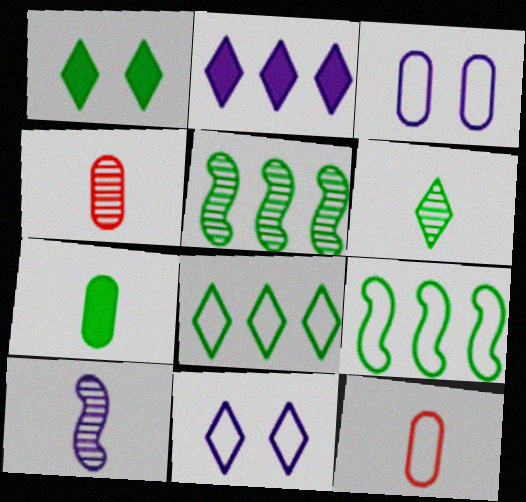[[1, 6, 8], 
[2, 3, 10], 
[4, 6, 10], 
[9, 11, 12]]